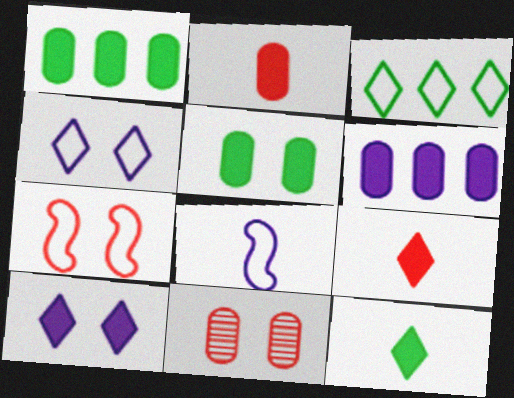[[2, 5, 6]]